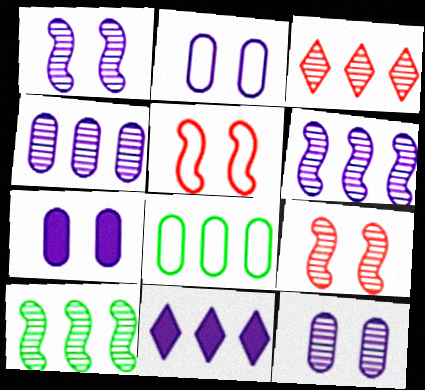[[2, 7, 12], 
[3, 4, 10]]